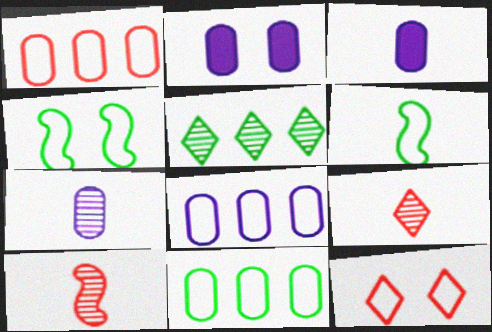[[1, 8, 11], 
[2, 7, 8], 
[3, 6, 9], 
[6, 8, 12]]